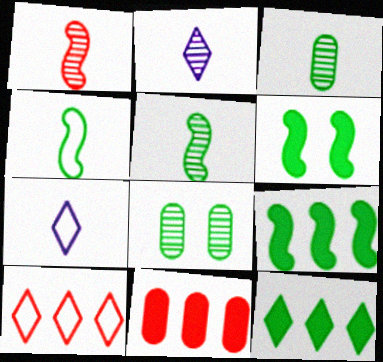[[1, 2, 3], 
[4, 8, 12]]